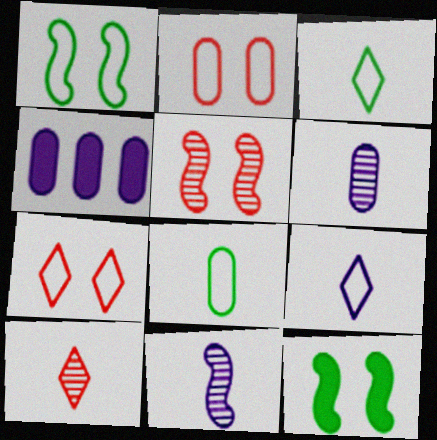[[1, 4, 10], 
[3, 4, 5]]